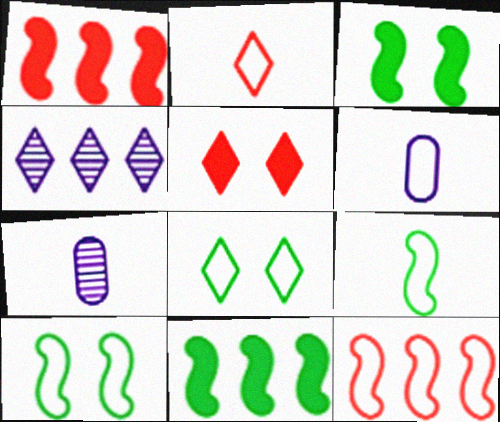[[1, 7, 8], 
[2, 6, 9], 
[6, 8, 12]]